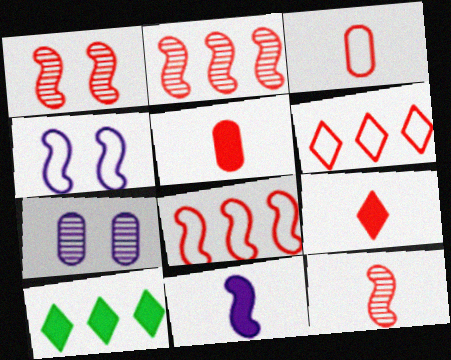[[1, 2, 12], 
[1, 5, 6], 
[3, 9, 12]]